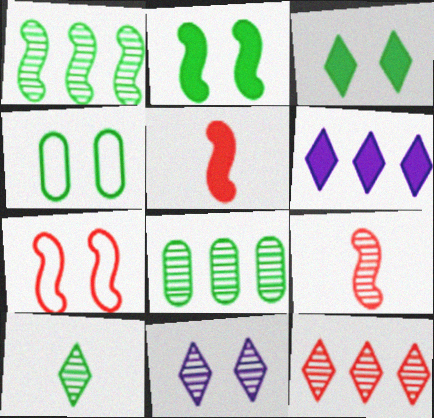[[4, 6, 9], 
[8, 9, 11], 
[10, 11, 12]]